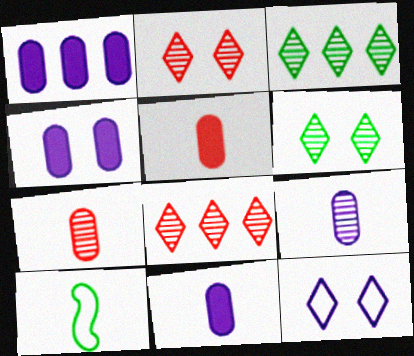[[1, 2, 10], 
[1, 4, 11], 
[4, 8, 10]]